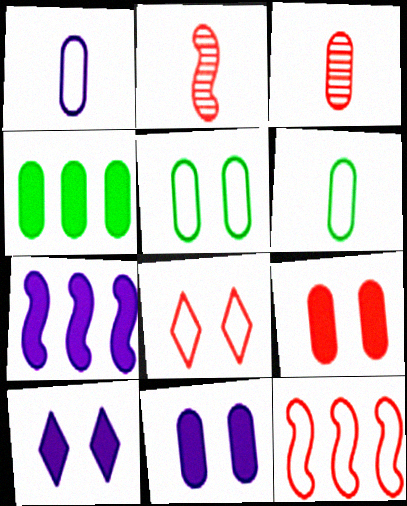[]